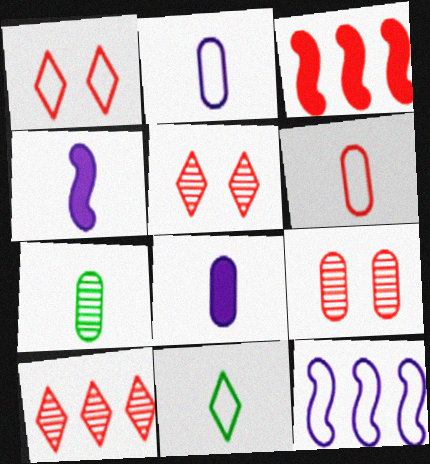[[3, 5, 6], 
[6, 7, 8]]